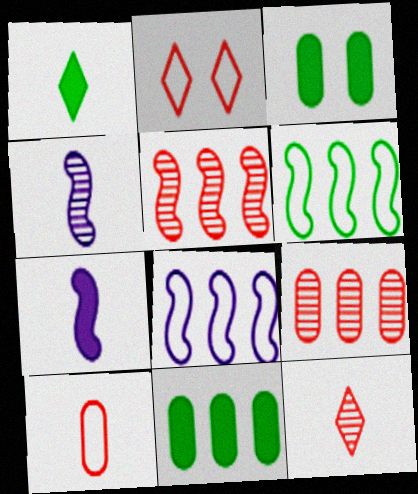[[1, 4, 10], 
[2, 4, 11], 
[3, 8, 12]]